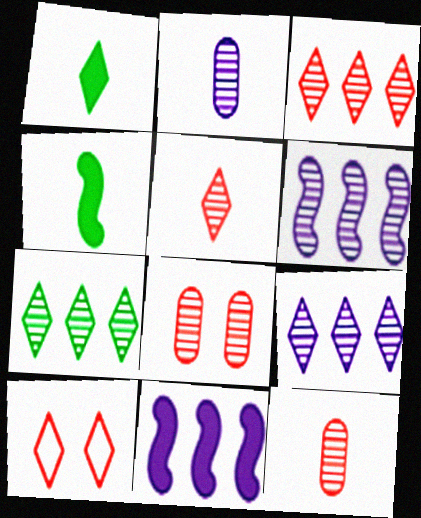[[1, 9, 10], 
[3, 7, 9]]